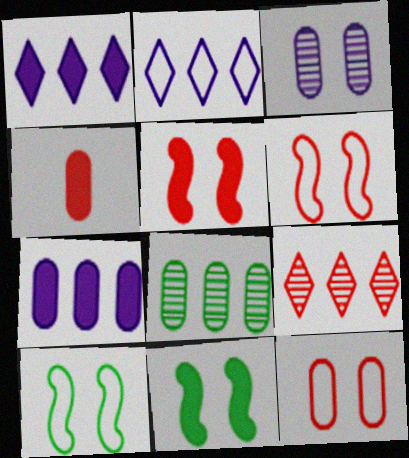[[1, 4, 11], 
[4, 6, 9]]